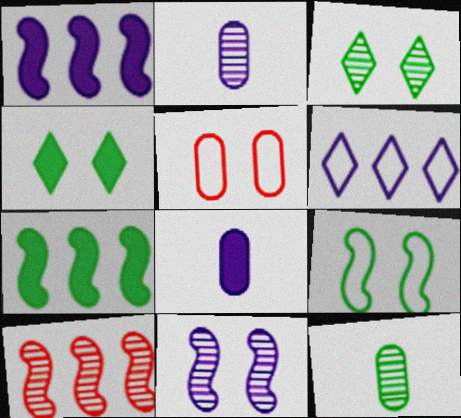[[2, 3, 10], 
[4, 5, 11], 
[6, 8, 11]]